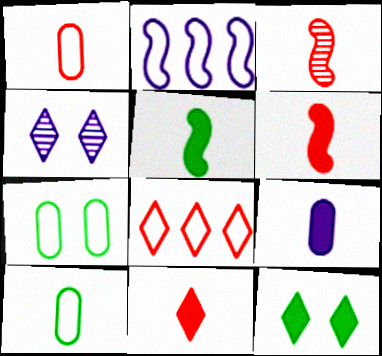[[1, 3, 11], 
[2, 4, 9], 
[5, 9, 11]]